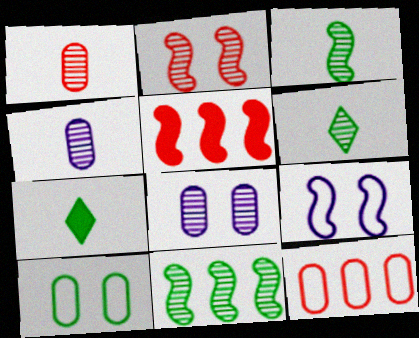[[3, 5, 9], 
[7, 10, 11]]